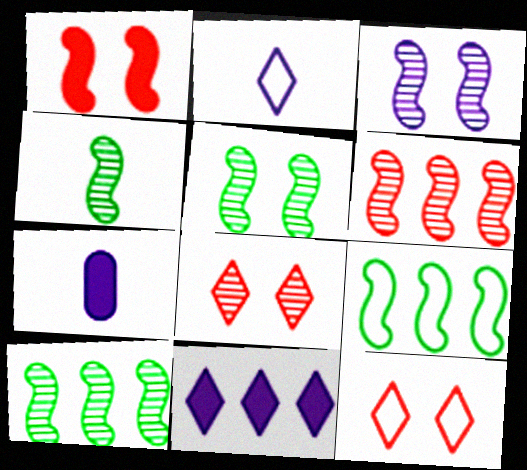[[3, 4, 6], 
[4, 5, 10], 
[7, 8, 9], 
[7, 10, 12]]